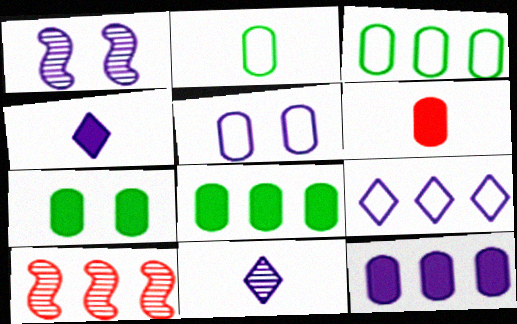[[6, 7, 12], 
[8, 9, 10]]